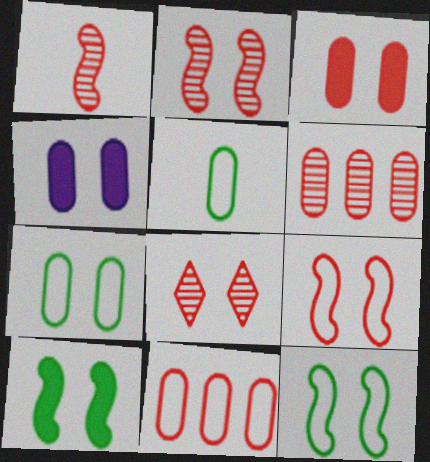[[1, 6, 8], 
[3, 8, 9], 
[4, 5, 6], 
[4, 8, 12]]